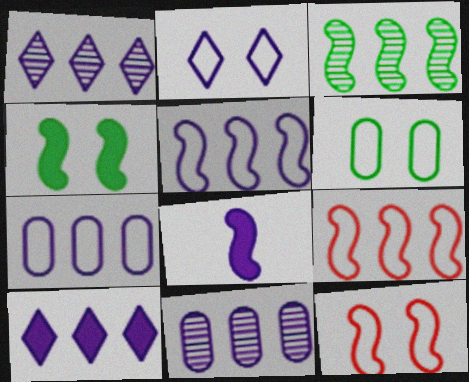[[2, 6, 12], 
[2, 8, 11], 
[3, 8, 12], 
[5, 10, 11]]